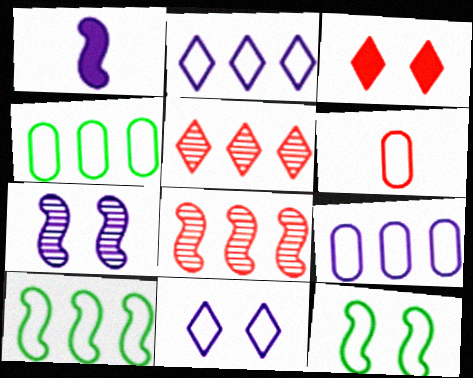[[1, 8, 12], 
[2, 6, 12], 
[3, 6, 8], 
[6, 10, 11]]